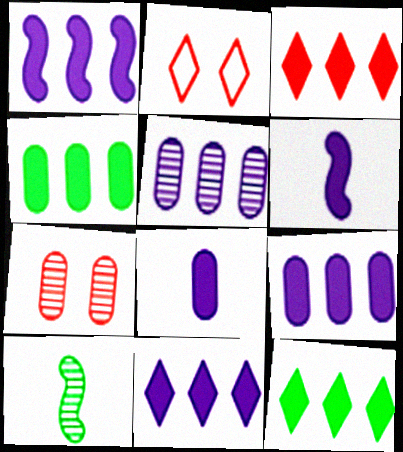[[1, 3, 4], 
[1, 9, 11], 
[2, 9, 10], 
[3, 11, 12]]